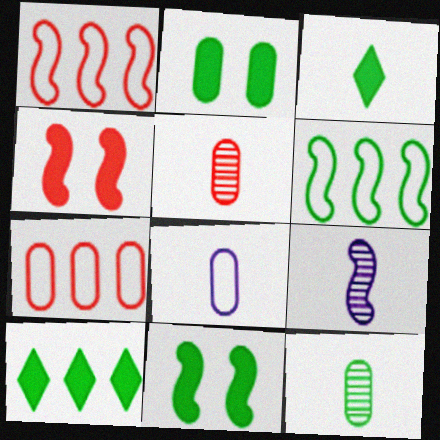[[1, 9, 11], 
[4, 6, 9]]